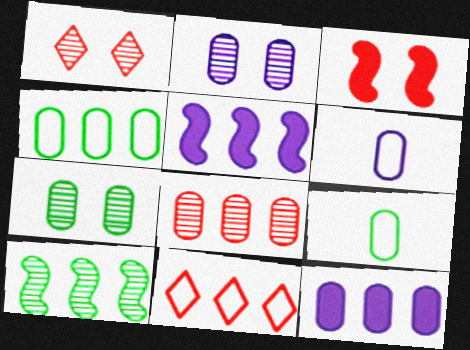[[1, 5, 9], 
[2, 6, 12], 
[4, 8, 12], 
[10, 11, 12]]